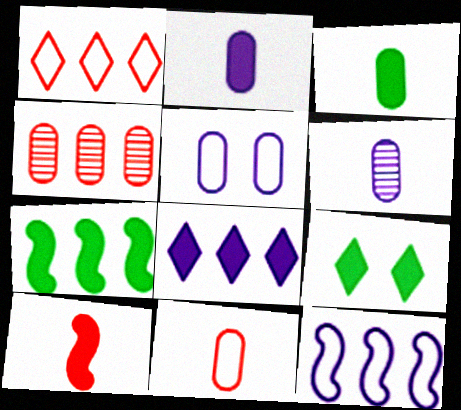[[3, 4, 5], 
[3, 6, 11], 
[3, 7, 9]]